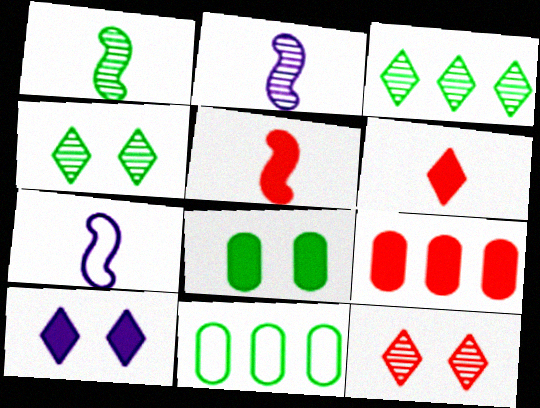[[1, 5, 7], 
[4, 7, 9]]